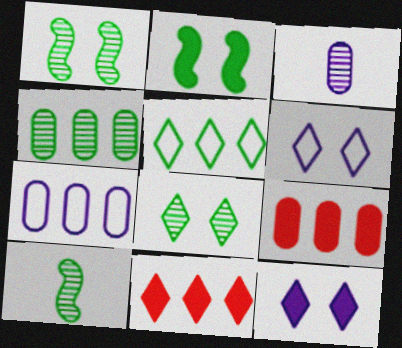[[4, 7, 9], 
[4, 8, 10], 
[6, 9, 10]]